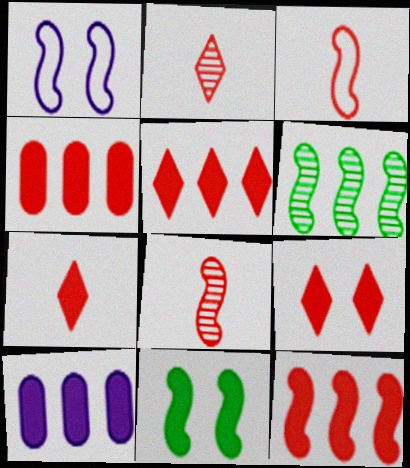[[4, 5, 12], 
[5, 7, 9], 
[7, 10, 11]]